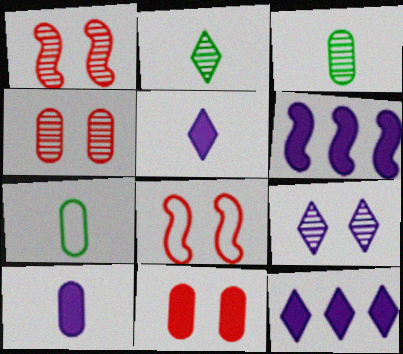[[1, 7, 12], 
[3, 8, 12]]